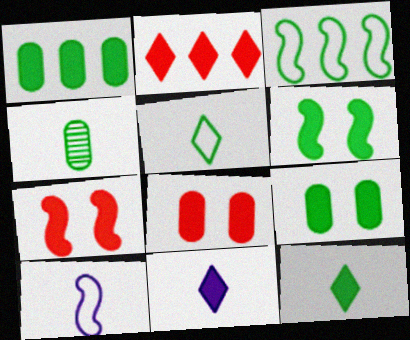[[1, 6, 12], 
[1, 7, 11]]